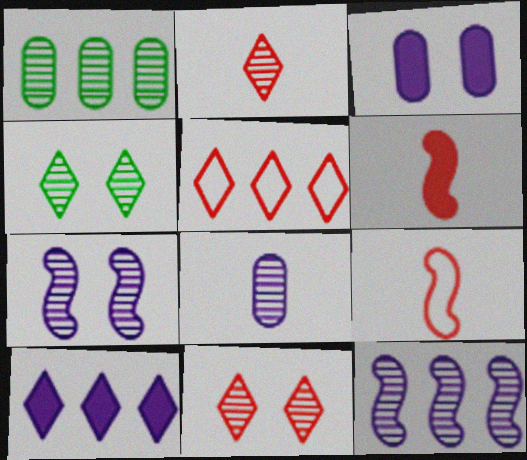[[1, 2, 7]]